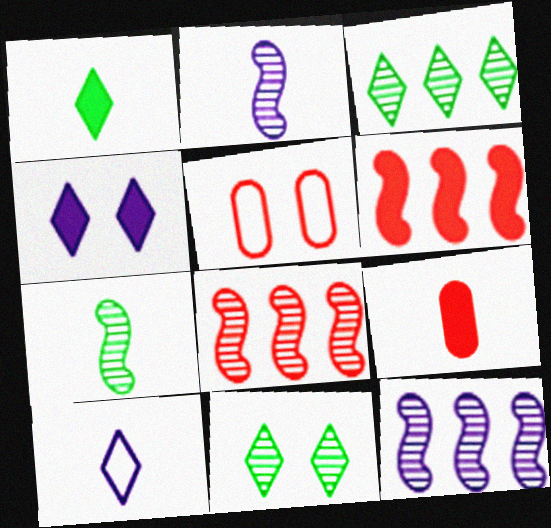[[1, 5, 12], 
[7, 9, 10]]